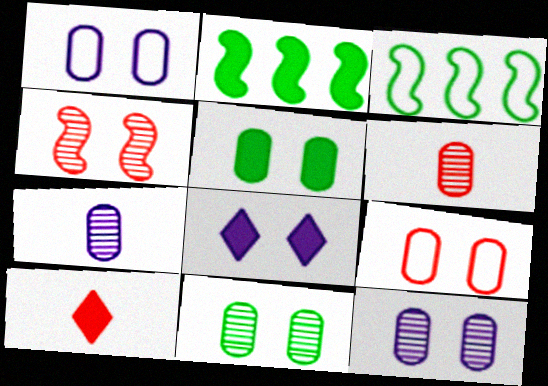[[3, 6, 8], 
[3, 10, 12], 
[5, 9, 12]]